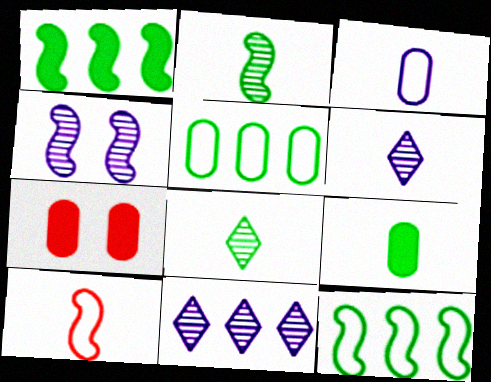[[1, 4, 10], 
[6, 7, 12], 
[6, 9, 10]]